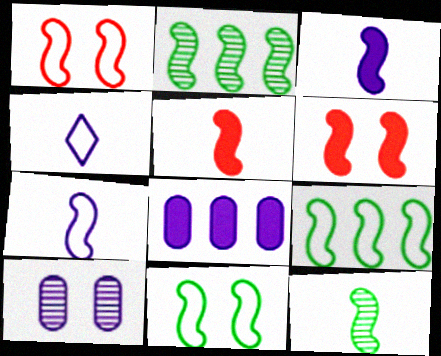[[1, 2, 3], 
[1, 7, 9], 
[2, 6, 7], 
[5, 7, 12]]